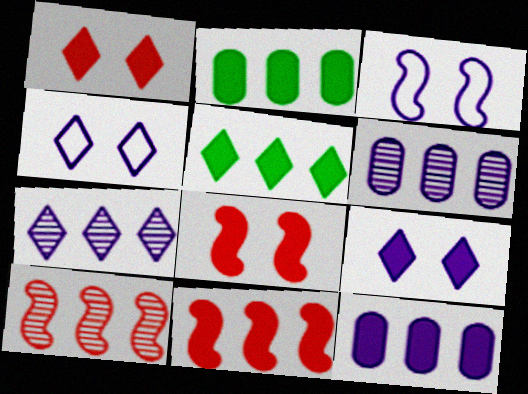[[5, 11, 12]]